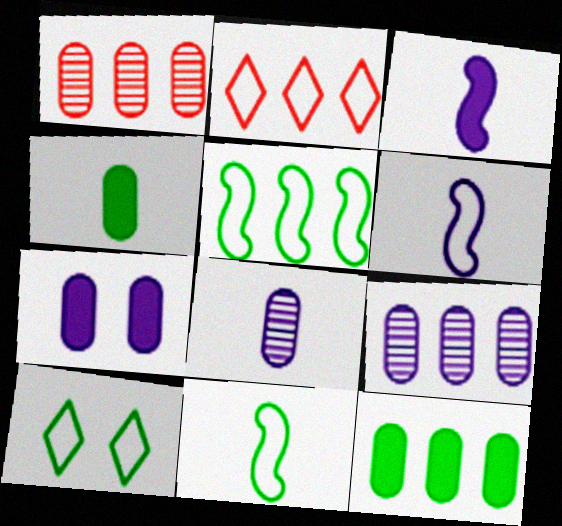[[1, 3, 10]]